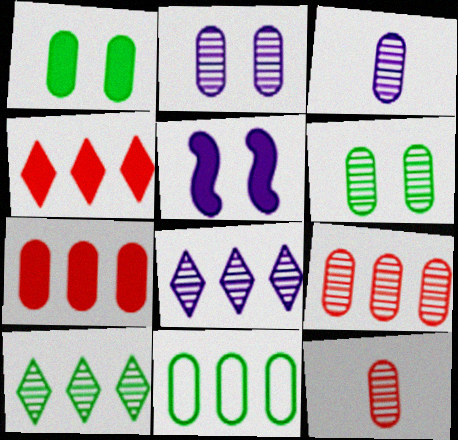[[3, 6, 9]]